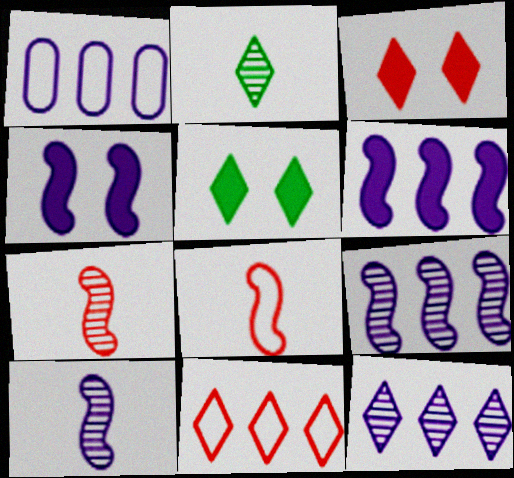[[1, 5, 7], 
[1, 6, 12]]